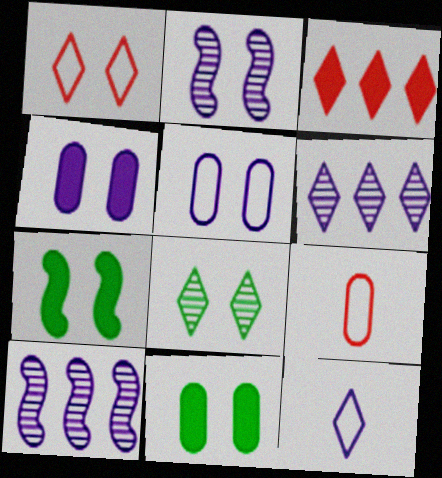[[1, 2, 11], 
[3, 8, 12], 
[4, 10, 12], 
[6, 7, 9]]